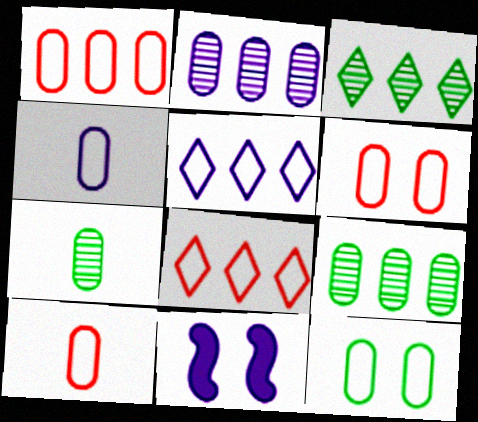[[1, 4, 12], 
[1, 6, 10], 
[3, 10, 11], 
[7, 8, 11]]